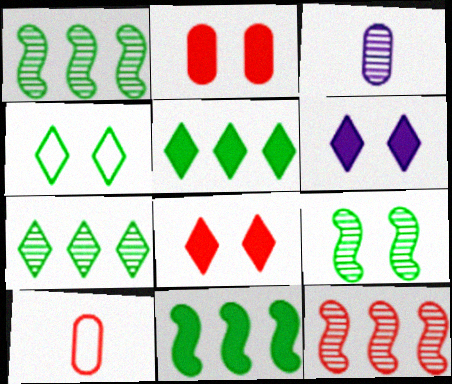[[1, 6, 10], 
[8, 10, 12]]